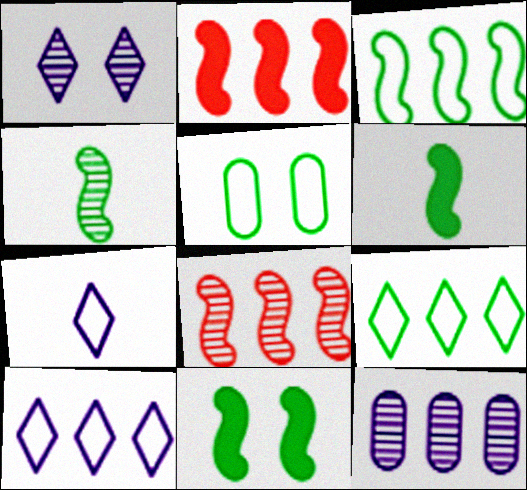[[2, 9, 12], 
[3, 4, 11]]